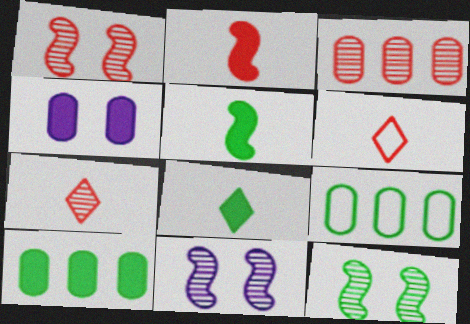[[1, 3, 7], 
[1, 11, 12], 
[6, 10, 11], 
[8, 9, 12]]